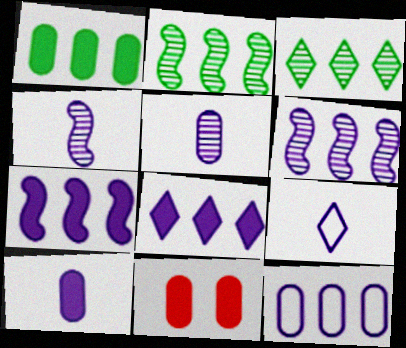[[1, 10, 11], 
[2, 9, 11], 
[4, 9, 10], 
[6, 8, 12]]